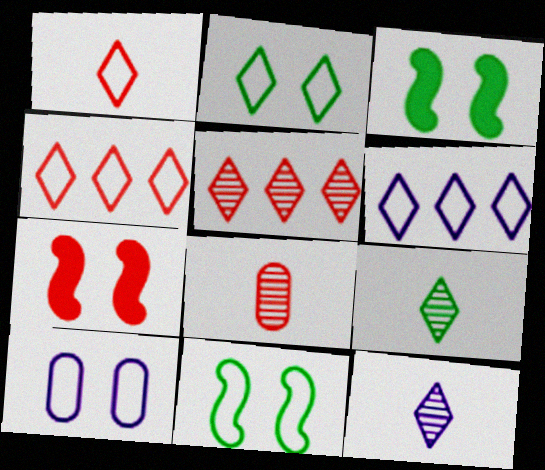[[1, 2, 6], 
[3, 6, 8], 
[4, 7, 8]]